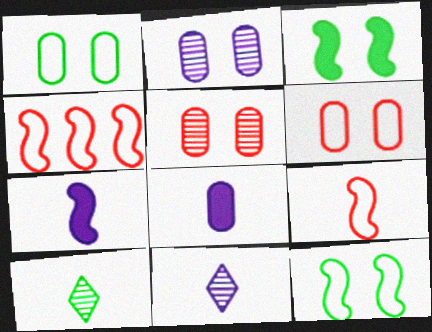[[8, 9, 10]]